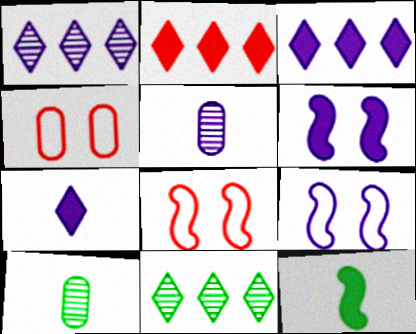[[1, 4, 12], 
[2, 9, 10], 
[3, 5, 9], 
[3, 8, 10]]